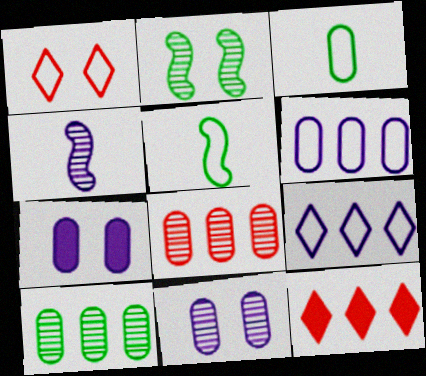[[1, 2, 7], 
[1, 5, 6], 
[3, 7, 8], 
[4, 7, 9], 
[5, 11, 12]]